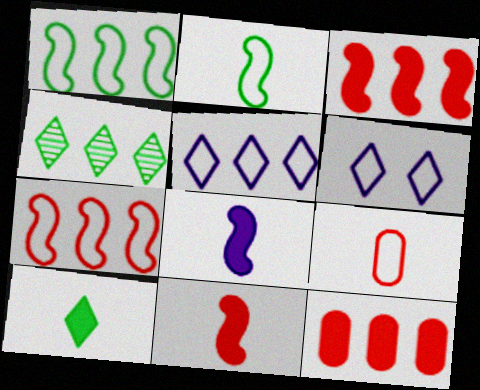[[1, 6, 9]]